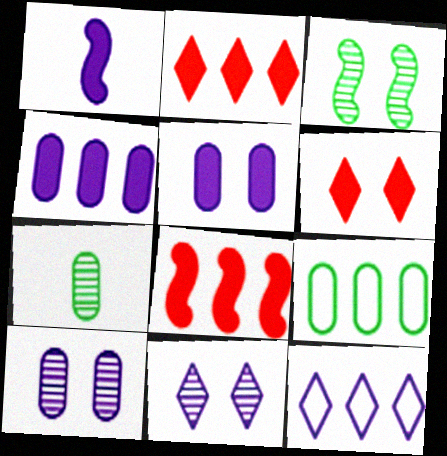[[1, 10, 12]]